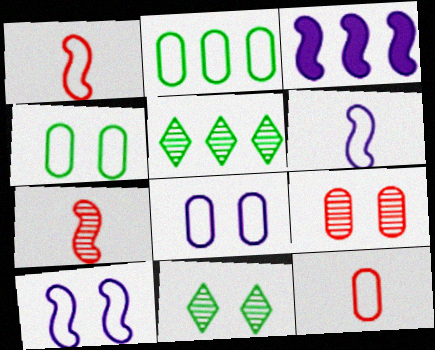[[2, 8, 12], 
[3, 11, 12]]